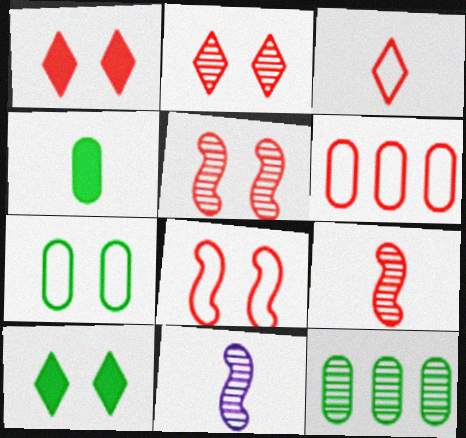[[1, 6, 9], 
[2, 11, 12], 
[3, 4, 11], 
[3, 6, 8], 
[4, 7, 12], 
[6, 10, 11]]